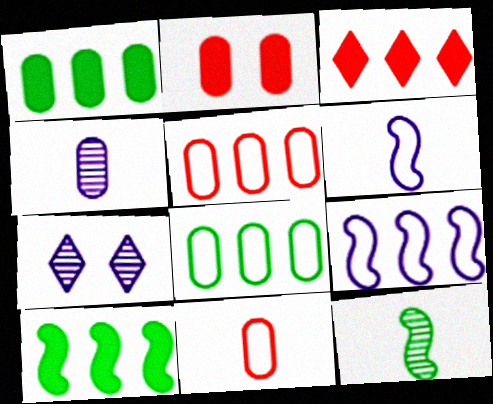[[2, 4, 8], 
[7, 10, 11]]